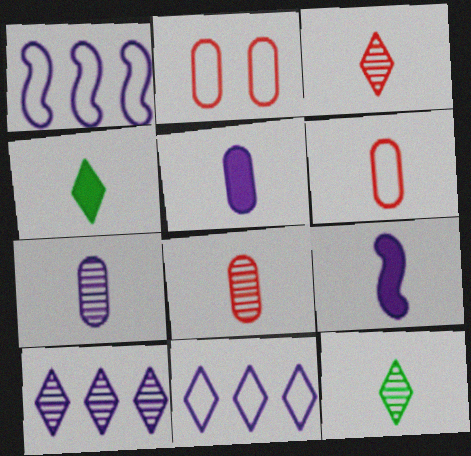[[6, 9, 12]]